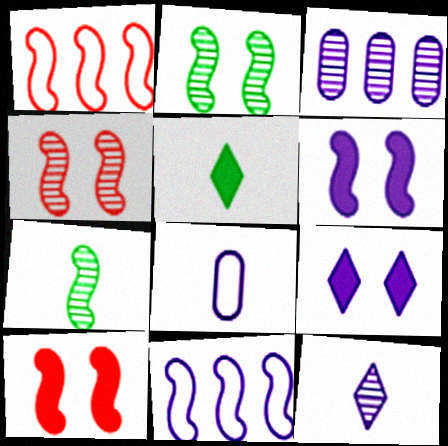[[1, 6, 7], 
[7, 10, 11]]